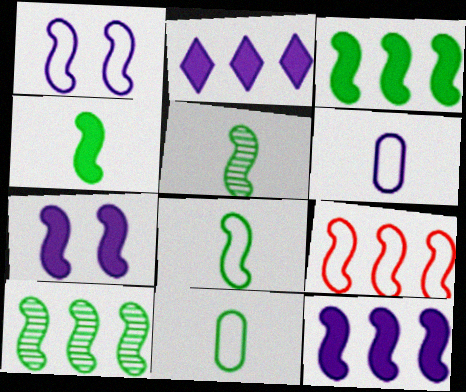[[1, 8, 9], 
[4, 5, 8], 
[5, 7, 9], 
[9, 10, 12]]